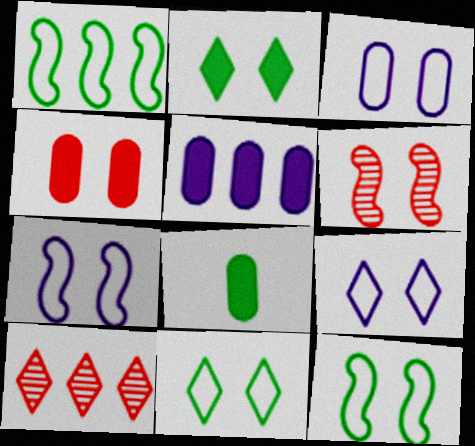[[1, 5, 10], 
[2, 3, 6], 
[3, 7, 9], 
[4, 5, 8], 
[7, 8, 10]]